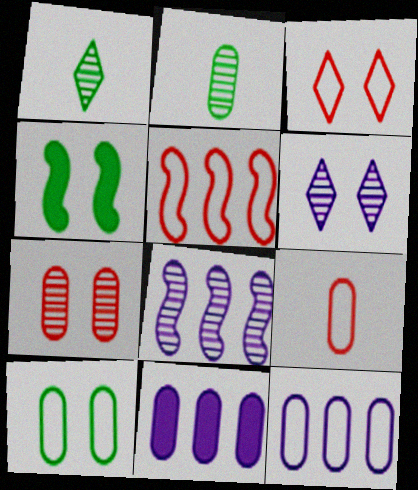[[1, 7, 8], 
[3, 5, 9], 
[9, 10, 12]]